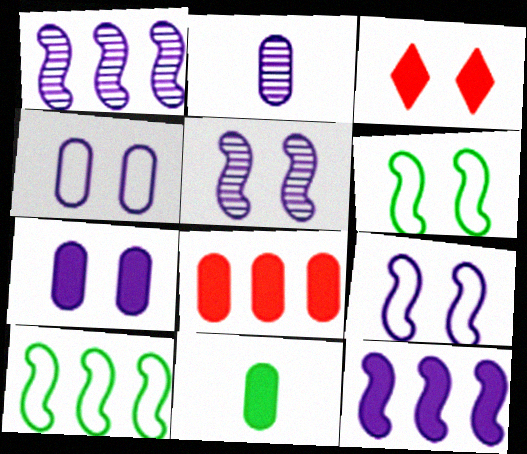[[2, 3, 10], 
[3, 11, 12], 
[7, 8, 11]]